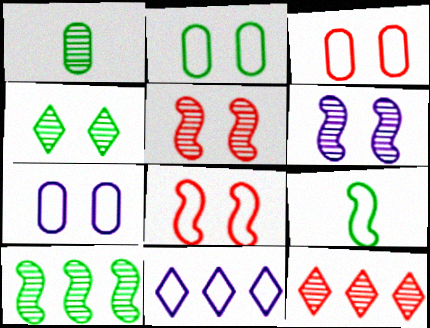[[1, 4, 10], 
[1, 6, 12], 
[2, 3, 7], 
[3, 9, 11]]